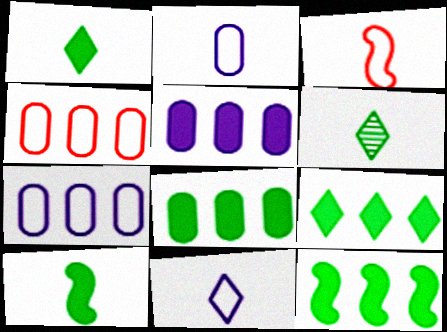[[8, 9, 12]]